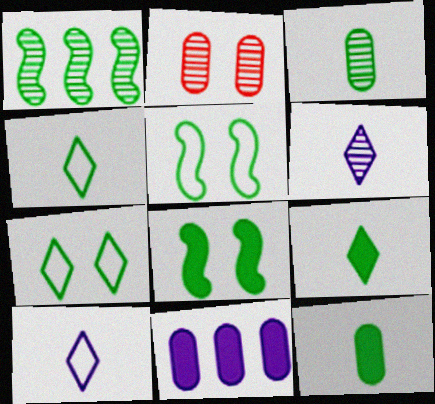[[1, 2, 6], 
[1, 7, 12]]